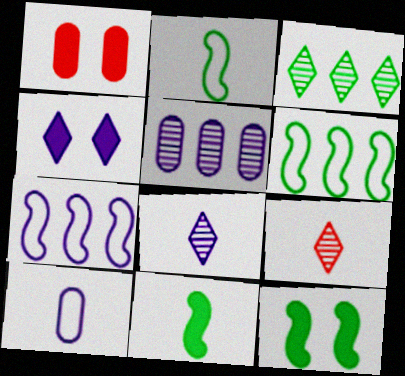[[1, 4, 12], 
[1, 6, 8], 
[9, 10, 11]]